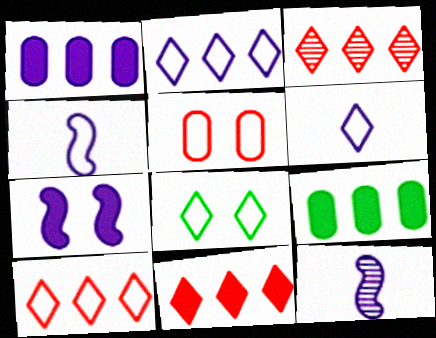[[3, 10, 11], 
[6, 8, 10]]